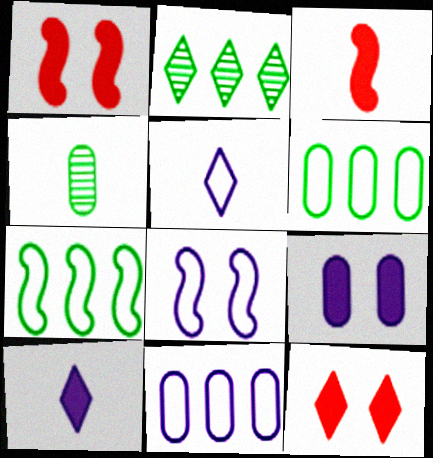[[2, 5, 12], 
[3, 4, 5], 
[5, 8, 11]]